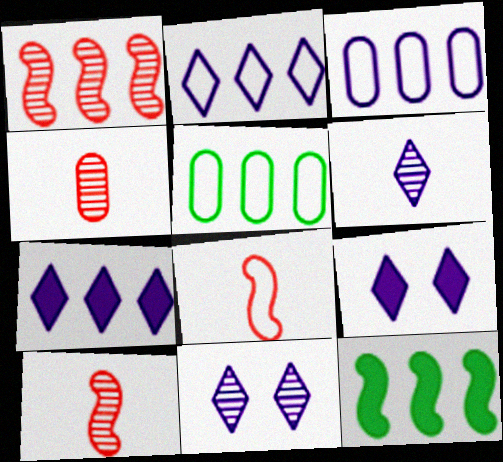[[1, 5, 7], 
[2, 6, 9], 
[5, 9, 10]]